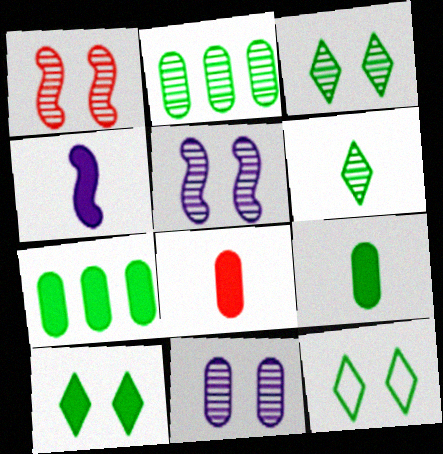[[1, 3, 11], 
[3, 10, 12]]